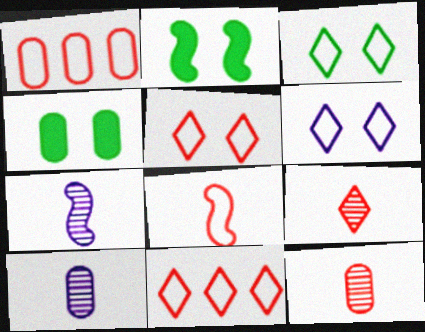[[1, 4, 10], 
[1, 5, 8], 
[2, 10, 11], 
[3, 5, 6], 
[4, 7, 11]]